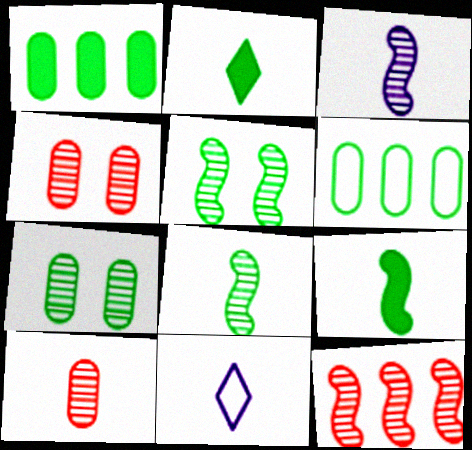[[2, 5, 6], 
[3, 5, 12], 
[9, 10, 11]]